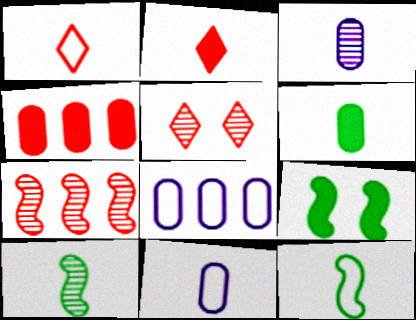[[1, 11, 12], 
[2, 3, 12], 
[2, 10, 11]]